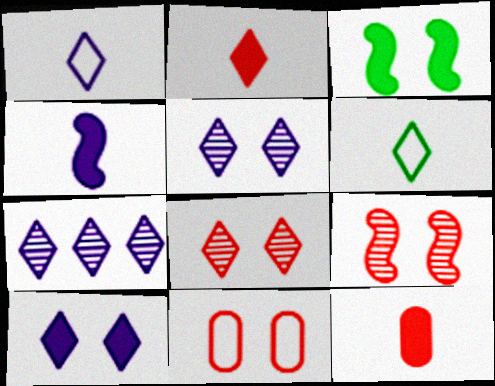[[1, 7, 10], 
[3, 5, 11]]